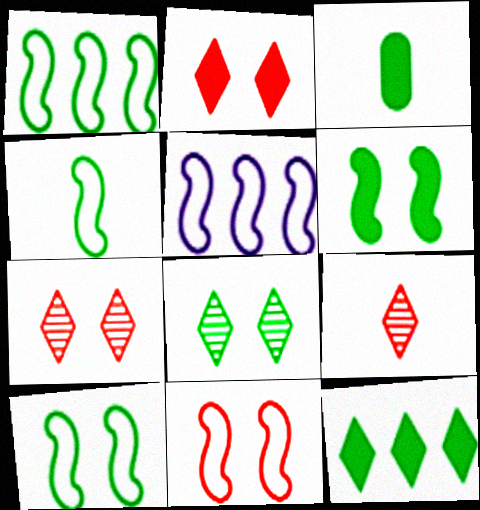[[1, 3, 8], 
[1, 4, 10], 
[3, 5, 7], 
[3, 6, 12], 
[4, 5, 11]]